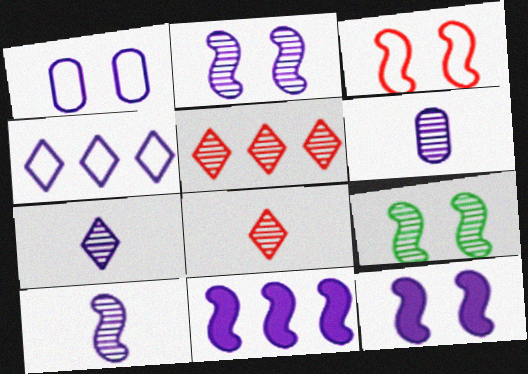[[1, 7, 11], 
[3, 9, 12], 
[4, 6, 12], 
[5, 6, 9], 
[6, 7, 10]]